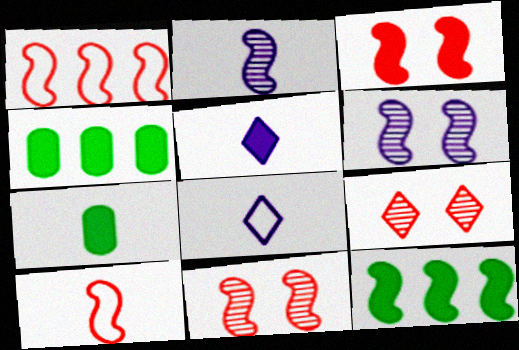[[3, 4, 5], 
[4, 8, 11], 
[6, 10, 12]]